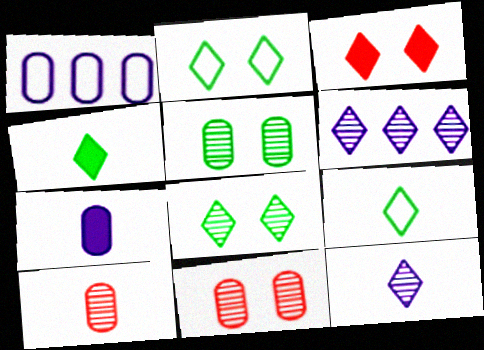[[3, 6, 9]]